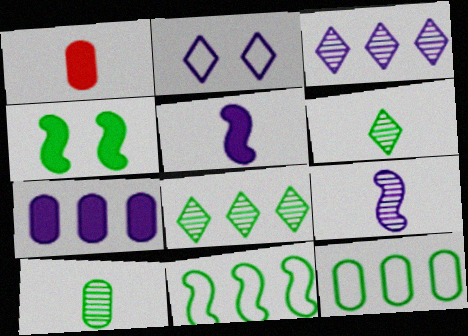[[2, 7, 9], 
[4, 6, 12]]